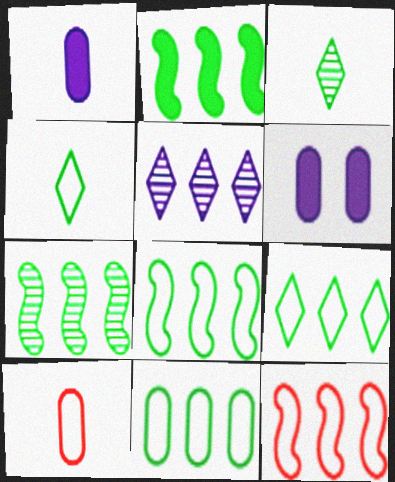[[2, 7, 8], 
[3, 6, 12], 
[8, 9, 11]]